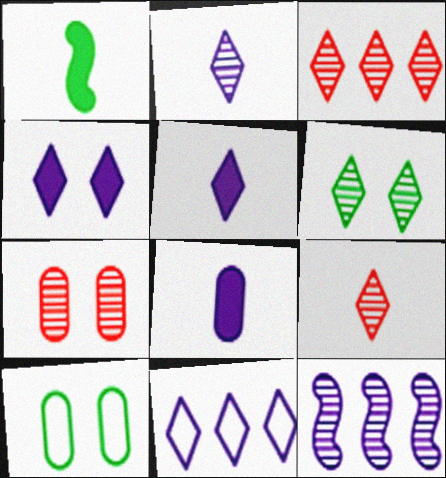[[1, 7, 11], 
[2, 3, 6], 
[2, 4, 11]]